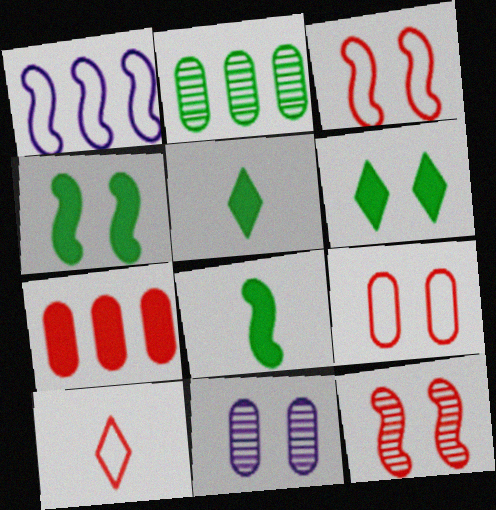[[1, 8, 12], 
[3, 6, 11], 
[7, 10, 12]]